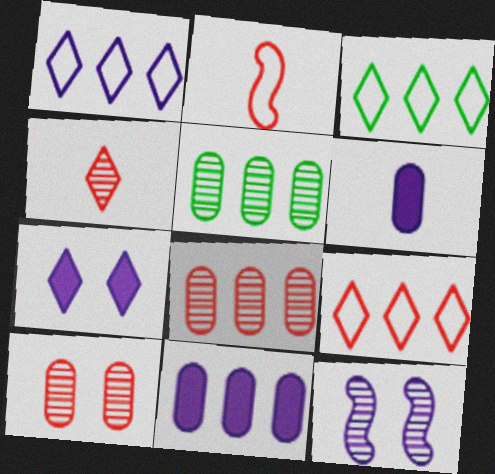[[1, 3, 9], 
[1, 6, 12], 
[2, 5, 7], 
[3, 4, 7], 
[4, 5, 12]]